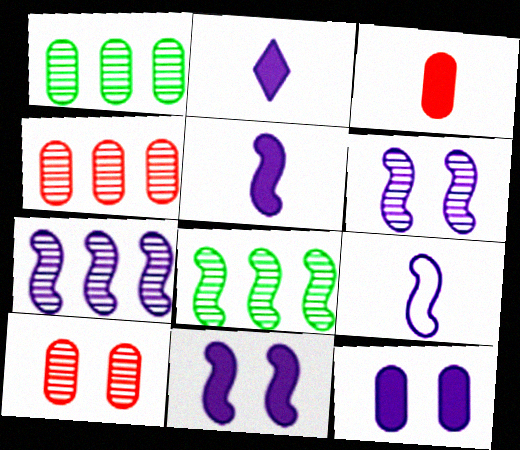[[7, 9, 11]]